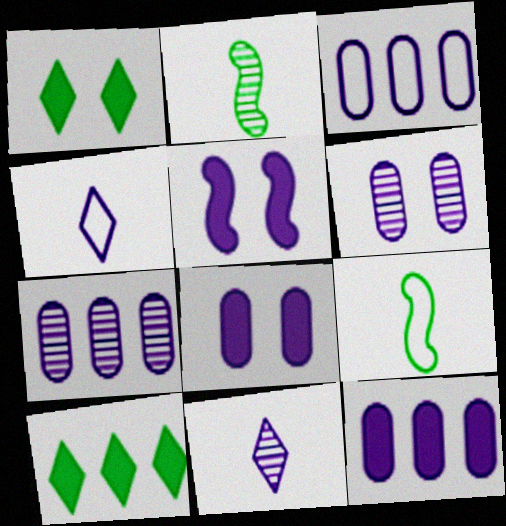[[3, 5, 11], 
[3, 7, 12], 
[4, 5, 7]]